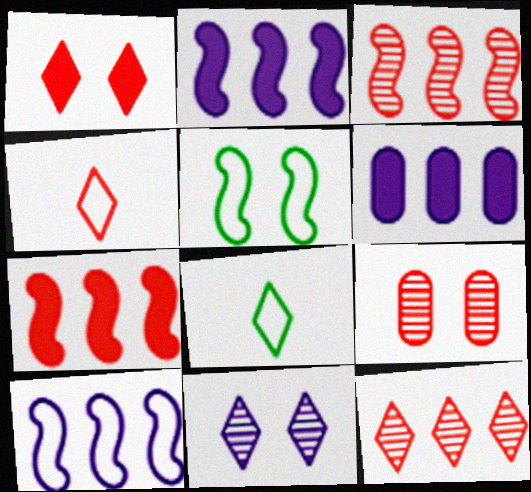[[1, 4, 12], 
[2, 8, 9], 
[4, 7, 9]]